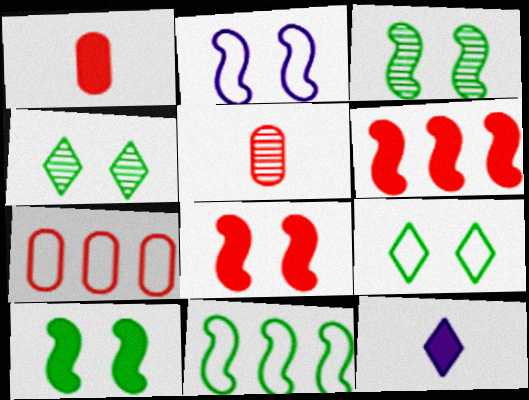[[2, 3, 8], 
[3, 7, 12]]